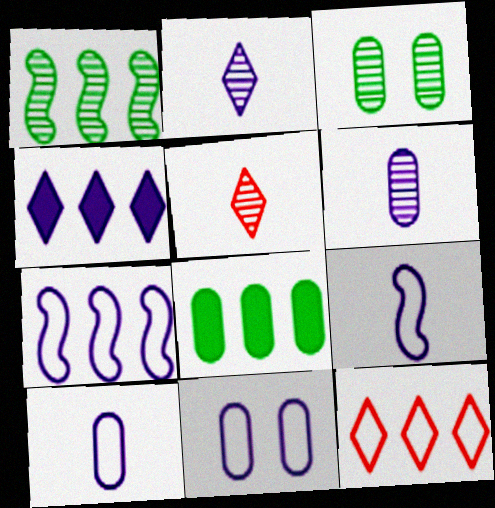[]